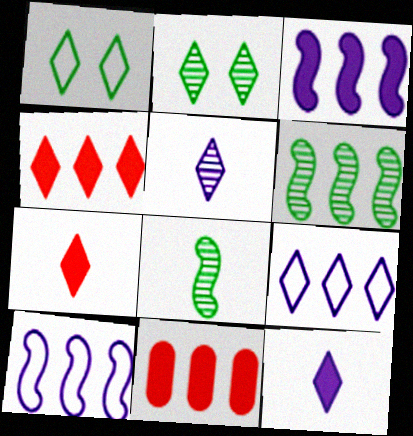[[1, 4, 5], 
[2, 7, 9], 
[6, 9, 11]]